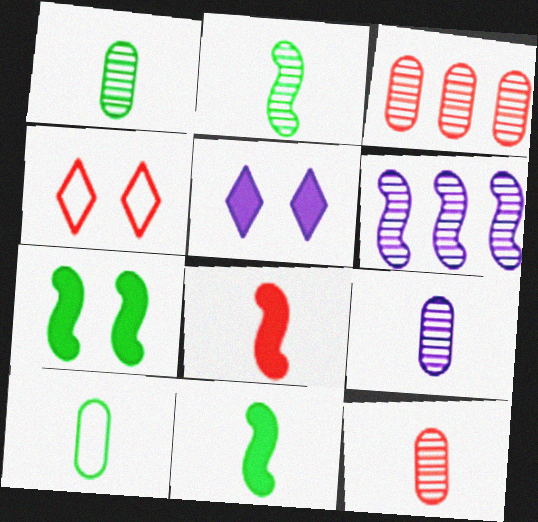[[1, 9, 12], 
[3, 4, 8]]